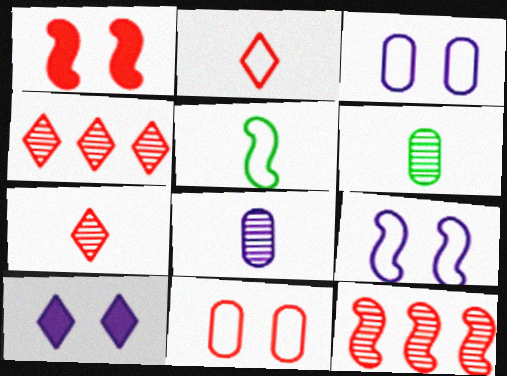[]